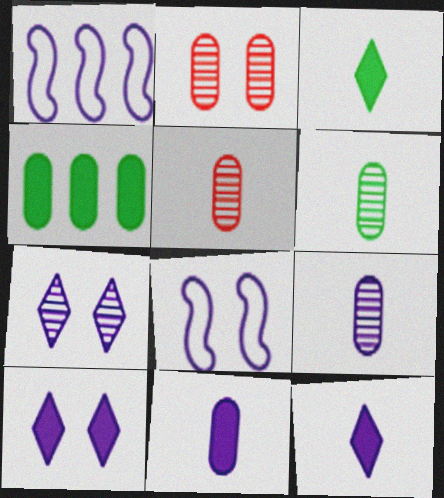[[1, 2, 3], 
[1, 7, 11], 
[1, 9, 10], 
[5, 6, 9]]